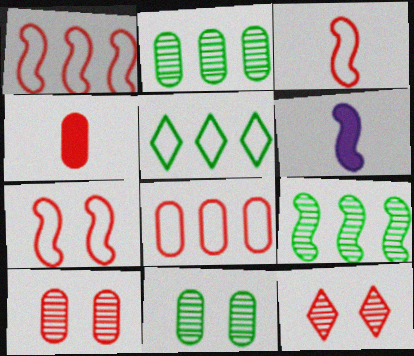[[1, 3, 7], 
[1, 4, 12], 
[4, 8, 10], 
[5, 6, 10], 
[6, 7, 9]]